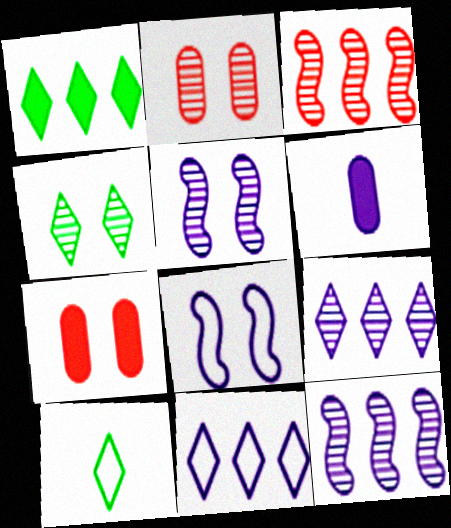[[1, 4, 10], 
[2, 4, 5], 
[4, 7, 8], 
[5, 6, 11], 
[6, 8, 9], 
[7, 10, 12]]